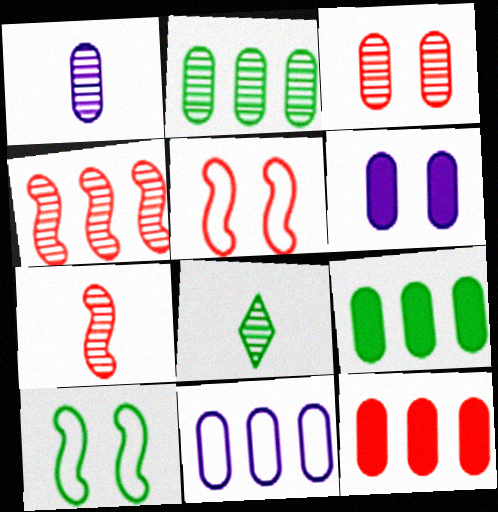[[1, 2, 3], 
[1, 6, 11], 
[1, 7, 8], 
[2, 11, 12], 
[8, 9, 10]]